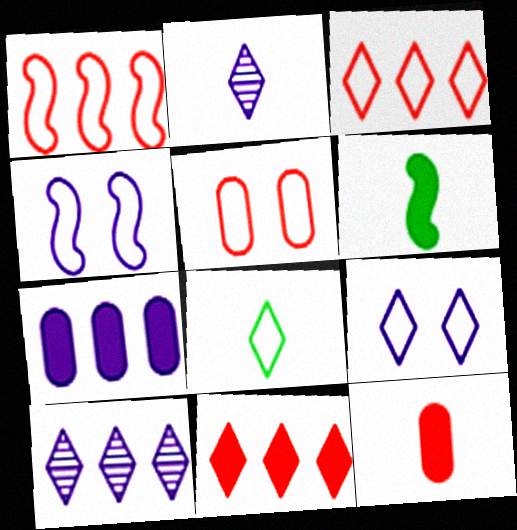[[2, 4, 7], 
[3, 8, 9], 
[5, 6, 10]]